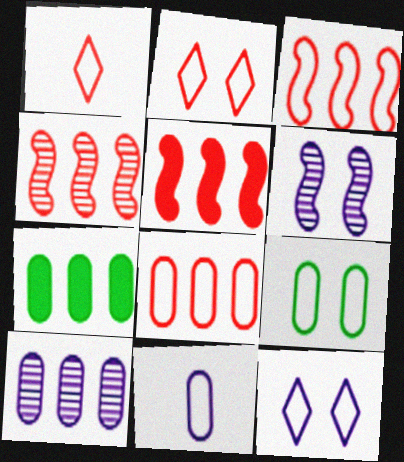[[1, 6, 7], 
[3, 4, 5], 
[7, 8, 10], 
[8, 9, 11]]